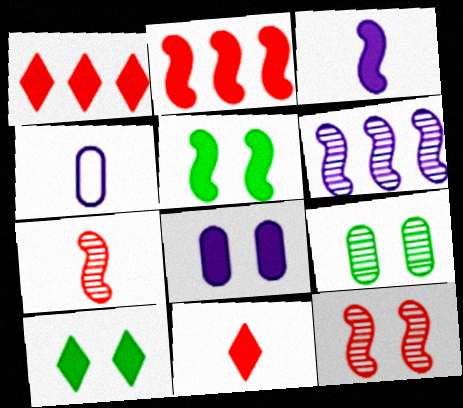[[2, 3, 5]]